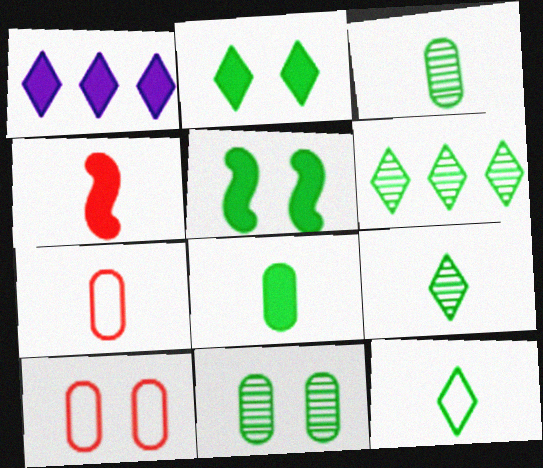[[2, 6, 12]]